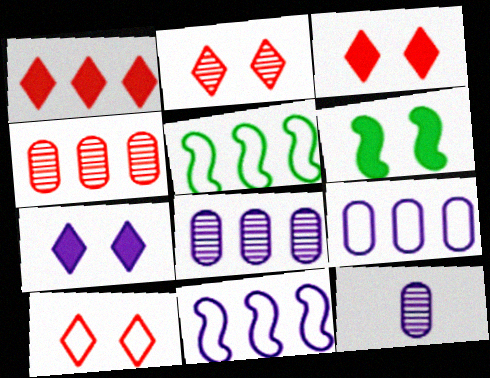[[1, 5, 8], 
[2, 3, 10], 
[3, 5, 12], 
[7, 11, 12]]